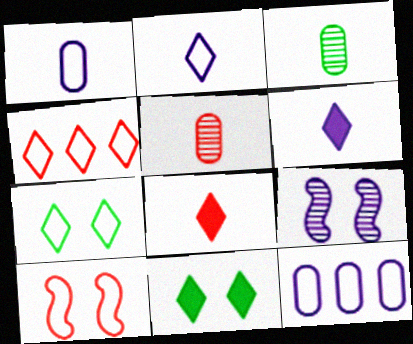[[2, 4, 7], 
[6, 9, 12]]